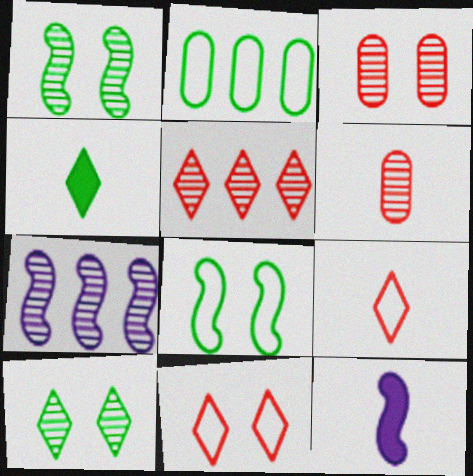[[1, 2, 4], 
[6, 7, 10]]